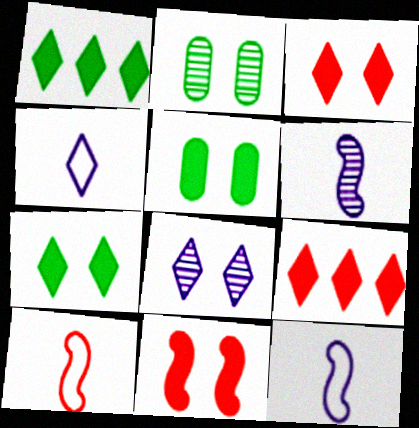[[2, 9, 12]]